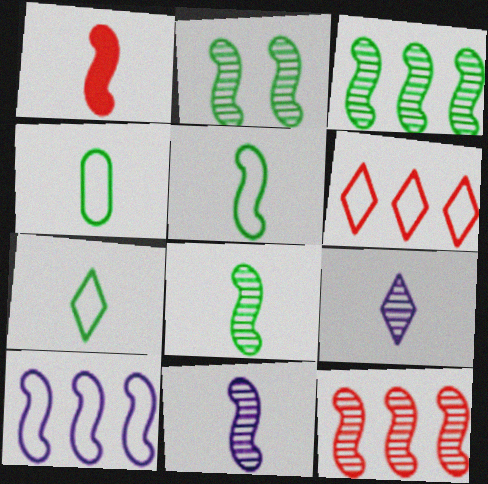[[1, 2, 10], 
[1, 4, 9], 
[1, 5, 11], 
[2, 3, 8], 
[2, 11, 12], 
[4, 5, 7]]